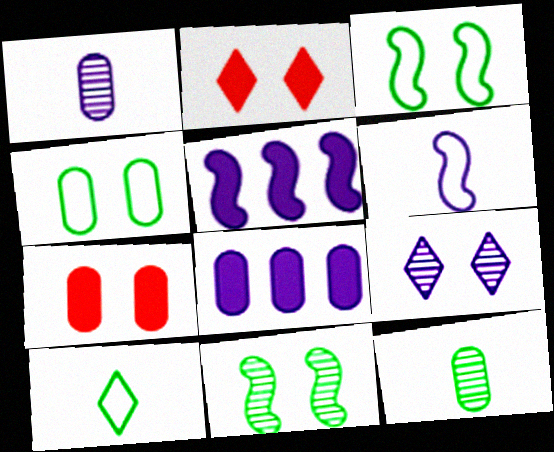[[3, 7, 9], 
[6, 8, 9]]